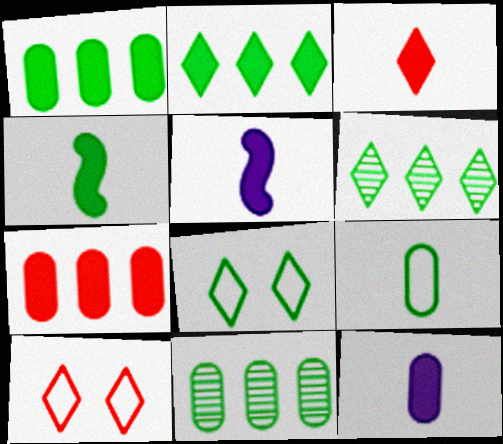[[3, 4, 12], 
[4, 8, 11], 
[5, 10, 11]]